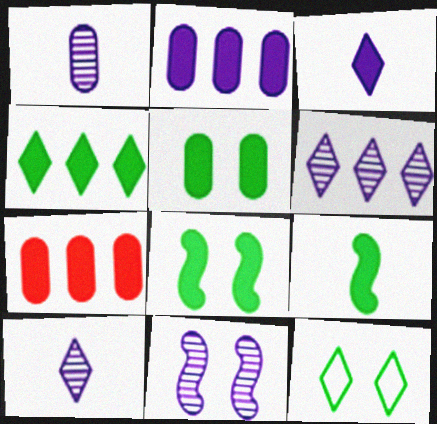[[1, 6, 11], 
[3, 7, 8], 
[4, 5, 9]]